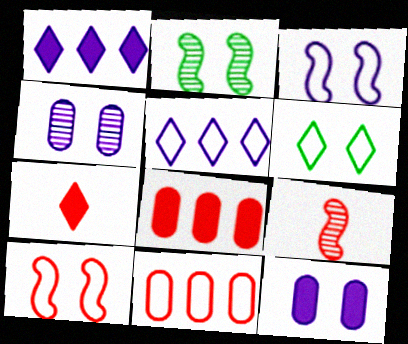[]